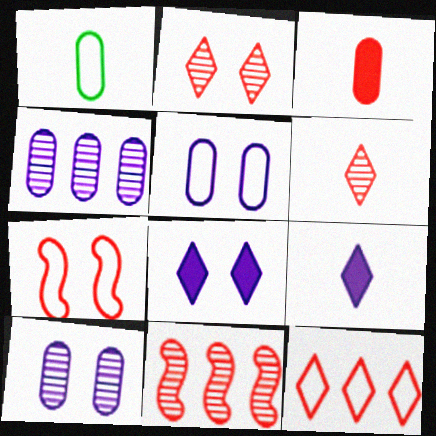[[1, 8, 11]]